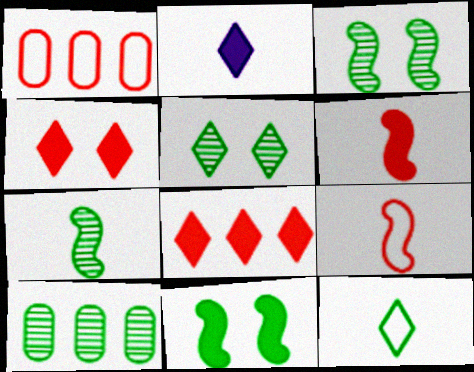[[1, 2, 3], 
[5, 7, 10], 
[10, 11, 12]]